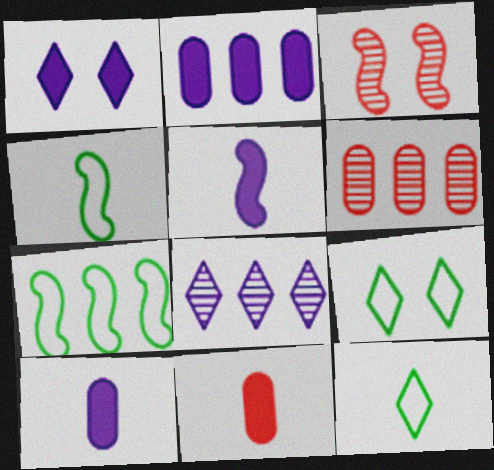[[1, 2, 5], 
[1, 4, 6], 
[2, 3, 12], 
[3, 5, 7], 
[5, 6, 9]]